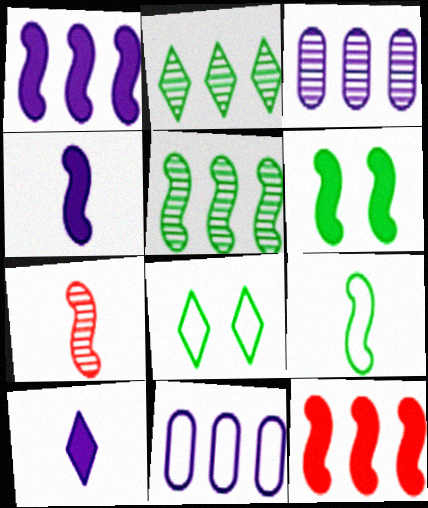[[2, 11, 12], 
[4, 6, 12], 
[4, 7, 9], 
[5, 6, 9]]